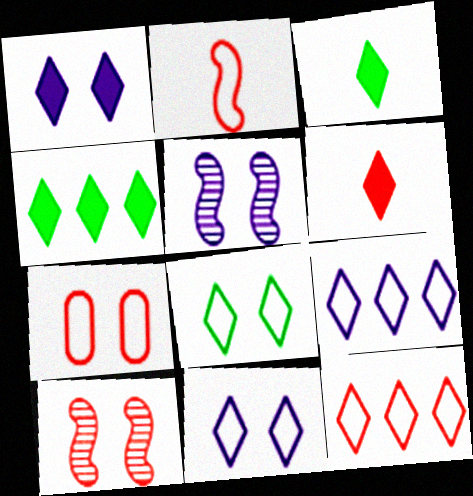[[1, 4, 6], 
[2, 7, 12]]